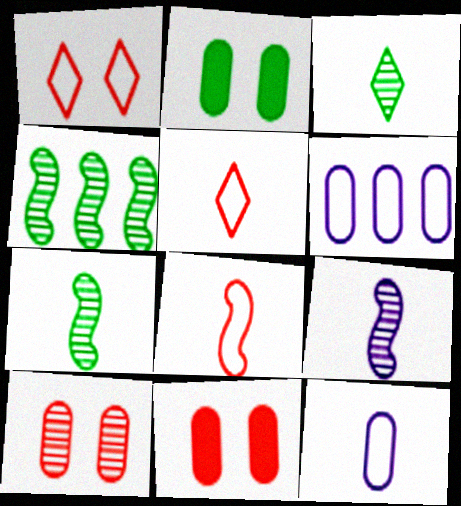[]